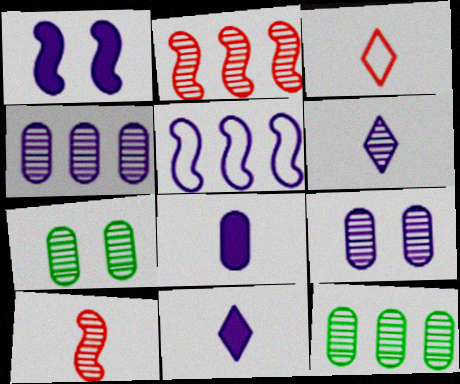[[1, 3, 12], 
[2, 6, 7], 
[5, 9, 11]]